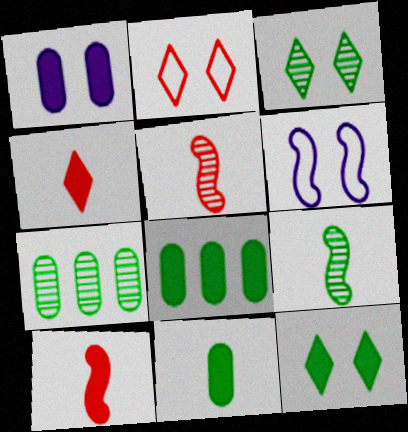[[3, 7, 9], 
[4, 6, 7]]